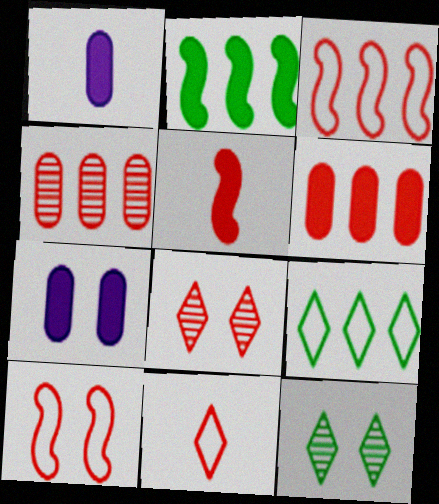[[1, 3, 12], 
[7, 10, 12]]